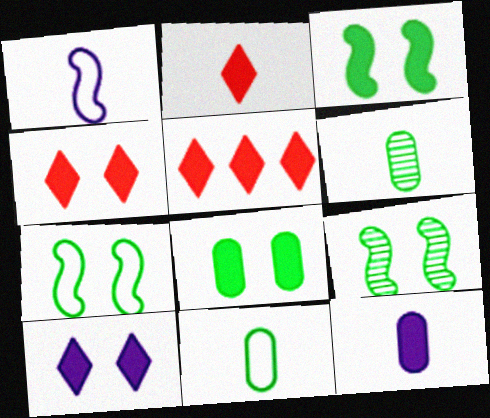[[1, 2, 6], 
[2, 4, 5], 
[3, 5, 12], 
[3, 7, 9]]